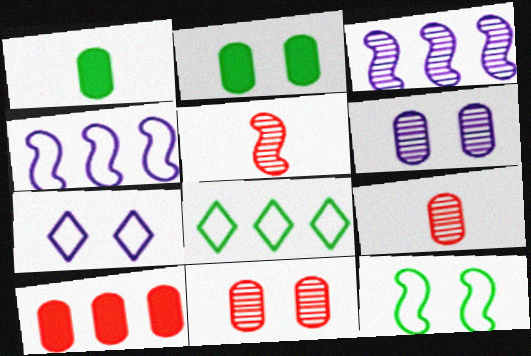[[3, 8, 10]]